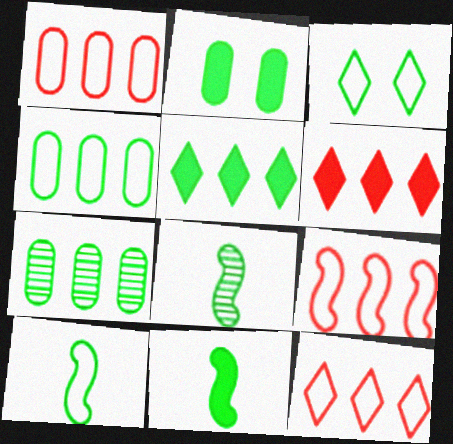[[1, 9, 12], 
[2, 5, 11], 
[3, 4, 10], 
[3, 7, 11], 
[8, 10, 11]]